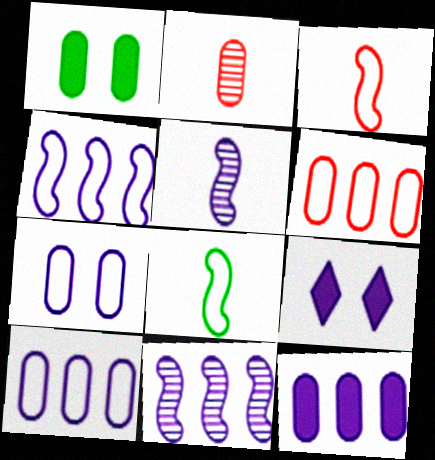[[1, 2, 10], 
[5, 9, 10]]